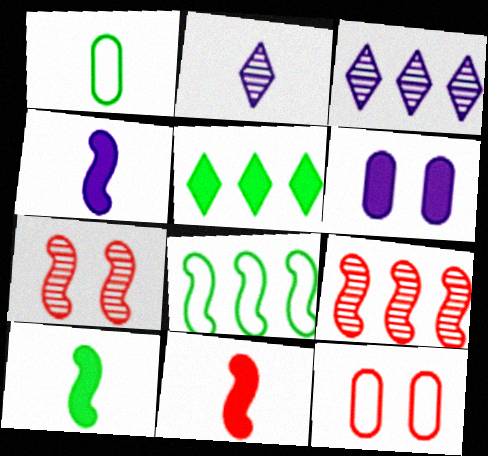[[1, 2, 11], 
[3, 10, 12], 
[4, 7, 8], 
[4, 10, 11], 
[5, 6, 11]]